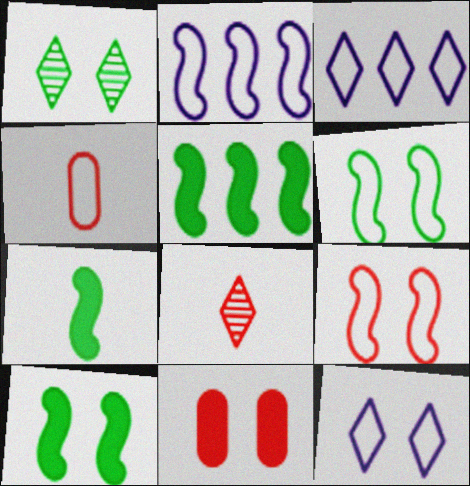[[3, 4, 6], 
[5, 7, 10]]